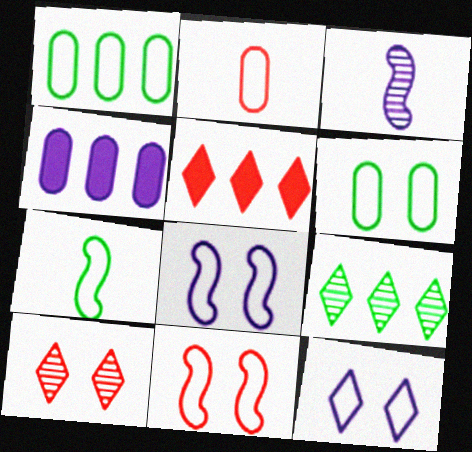[[3, 4, 12], 
[3, 5, 6], 
[4, 7, 10], 
[6, 11, 12]]